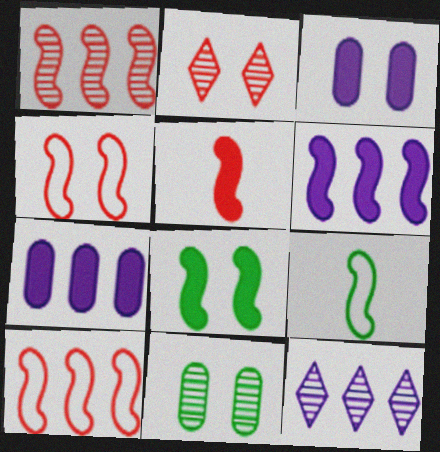[[1, 4, 5], 
[2, 7, 9], 
[5, 6, 8]]